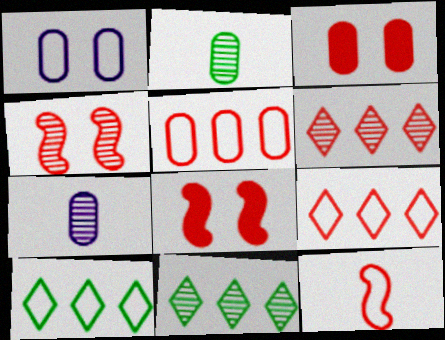[[1, 10, 12], 
[3, 6, 12], 
[4, 7, 11], 
[7, 8, 10]]